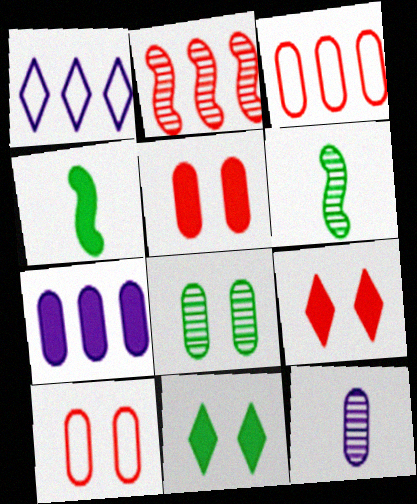[[1, 5, 6], 
[4, 7, 9]]